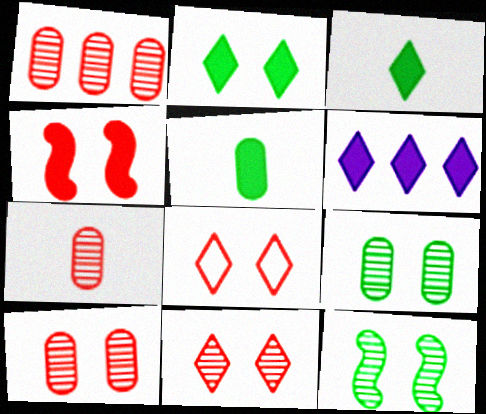[[1, 7, 10], 
[4, 5, 6], 
[4, 8, 10]]